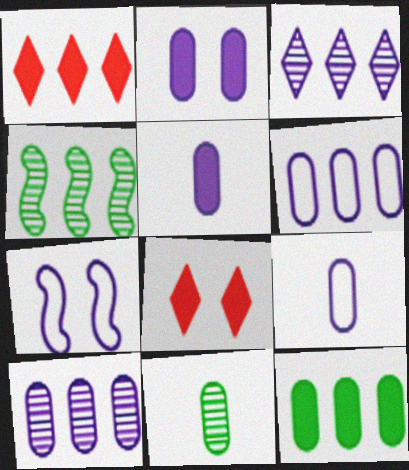[[1, 4, 6], 
[1, 7, 11], 
[2, 9, 10], 
[3, 5, 7], 
[4, 8, 9]]